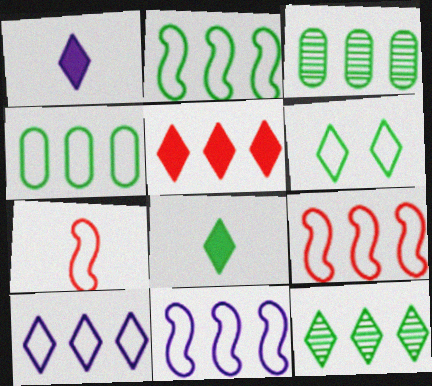[[2, 9, 11], 
[3, 5, 11], 
[4, 9, 10], 
[5, 10, 12], 
[6, 8, 12]]